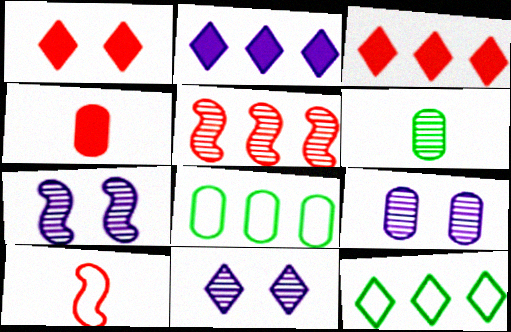[[2, 5, 8], 
[4, 7, 12], 
[4, 8, 9], 
[5, 6, 11], 
[7, 9, 11]]